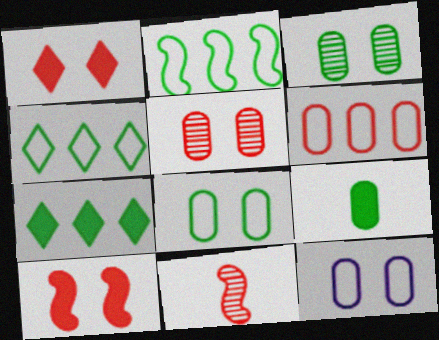[[1, 6, 11], 
[7, 11, 12]]